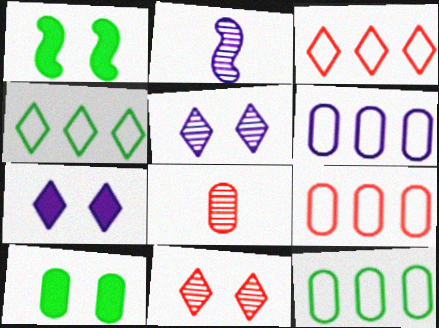[[2, 3, 10], 
[2, 6, 7], 
[6, 8, 10], 
[6, 9, 12]]